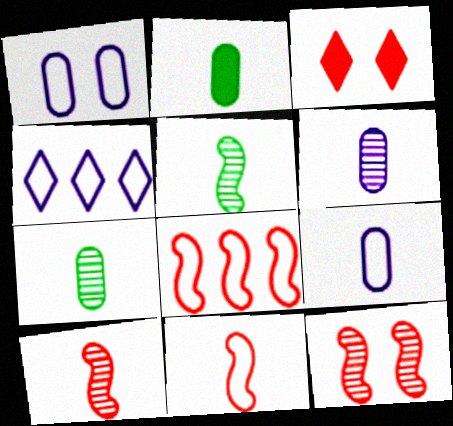[[2, 4, 12]]